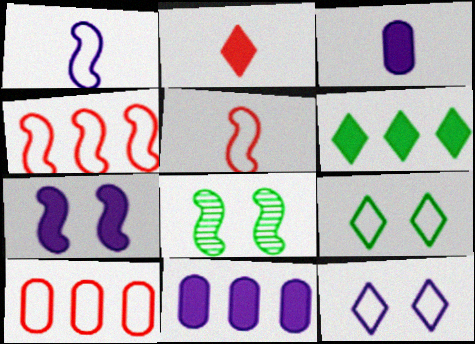[[1, 9, 10]]